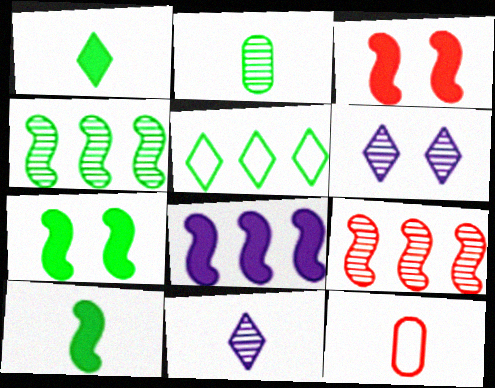[[2, 5, 7], 
[2, 6, 9], 
[3, 8, 10], 
[10, 11, 12]]